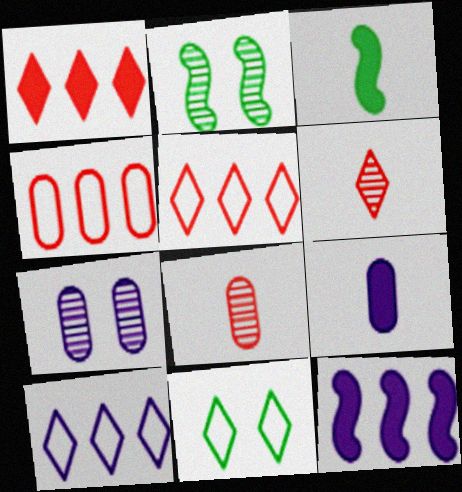[[2, 5, 9], 
[3, 5, 7], 
[8, 11, 12]]